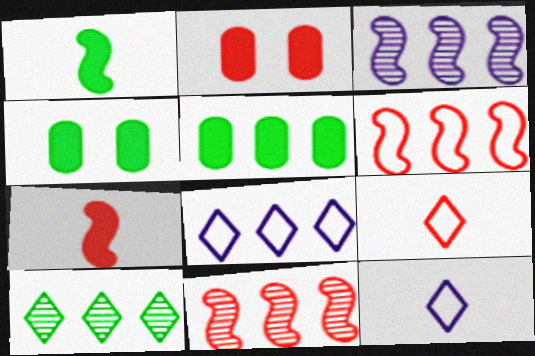[[2, 9, 11], 
[3, 4, 9], 
[4, 11, 12], 
[5, 8, 11]]